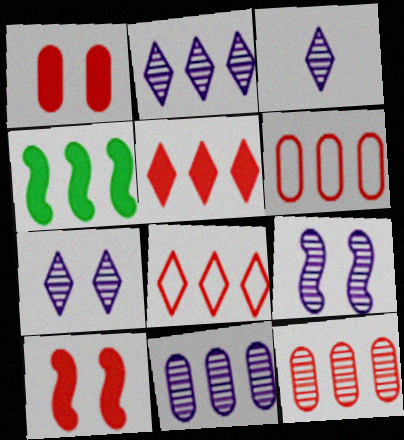[[2, 3, 7], 
[2, 4, 6], 
[3, 9, 11], 
[4, 8, 11]]